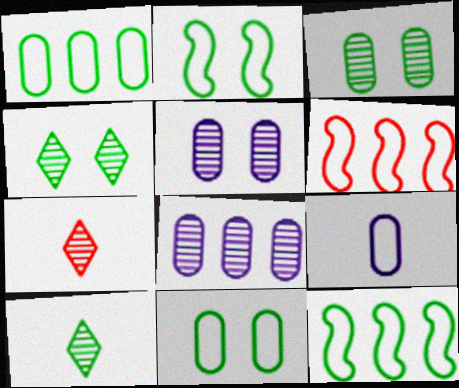[]